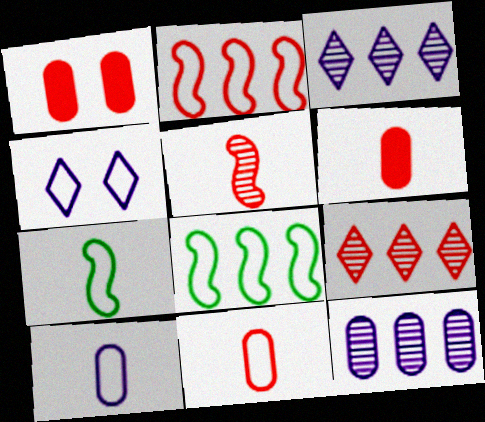[[1, 3, 7], 
[4, 8, 11]]